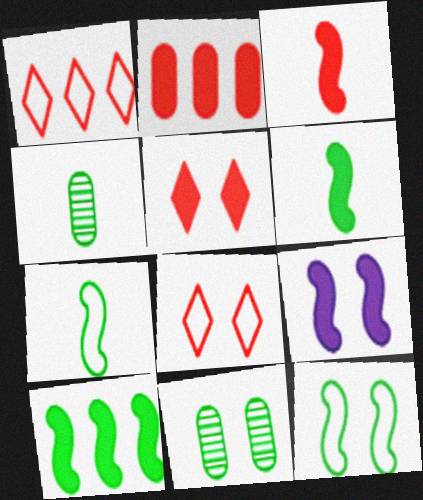[[1, 4, 9], 
[2, 3, 5], 
[3, 9, 10], 
[8, 9, 11]]